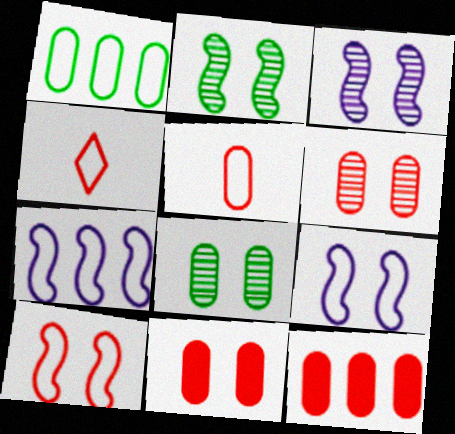[[1, 4, 9], 
[5, 6, 12]]